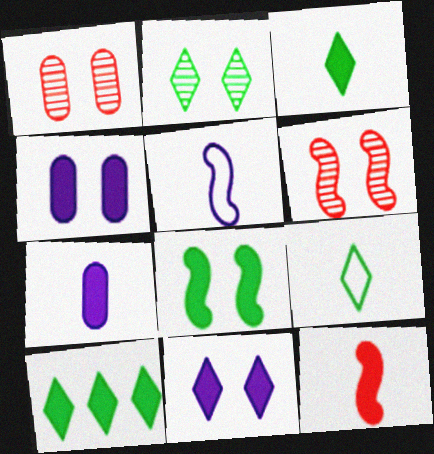[[1, 5, 10], 
[2, 9, 10], 
[3, 7, 12], 
[4, 10, 12]]